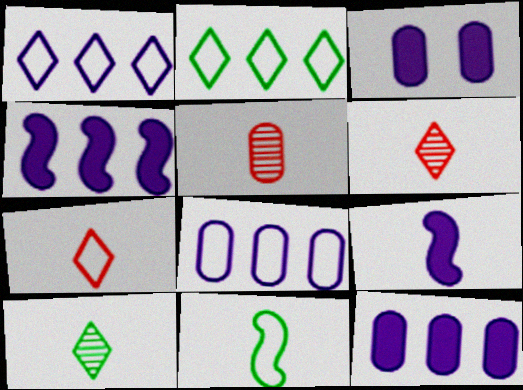[]